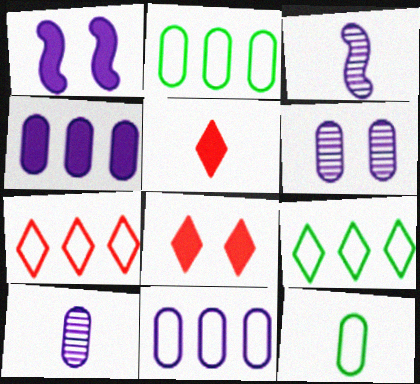[[2, 3, 8], 
[3, 5, 12]]